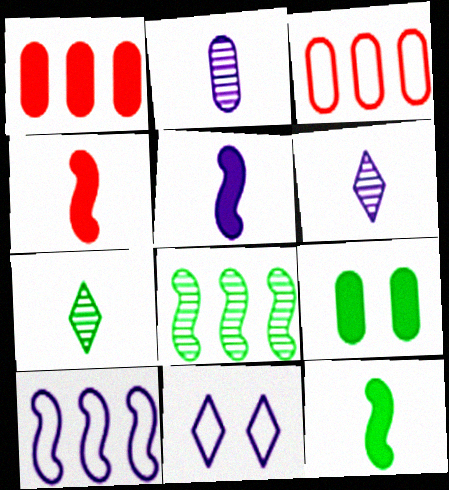[[2, 3, 9], 
[4, 5, 12]]